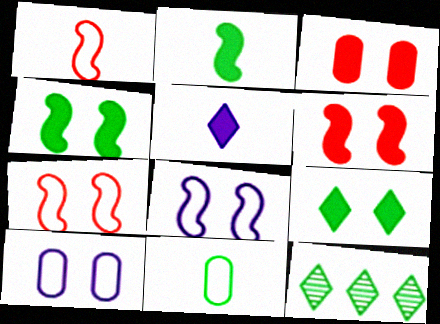[[4, 11, 12]]